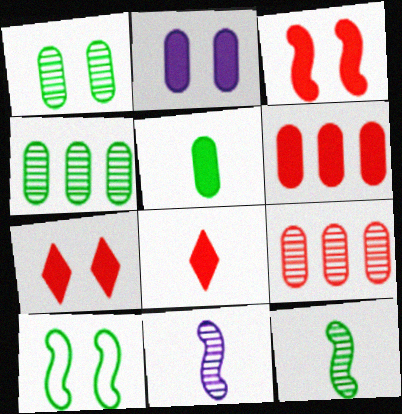[[2, 5, 6], 
[3, 6, 8]]